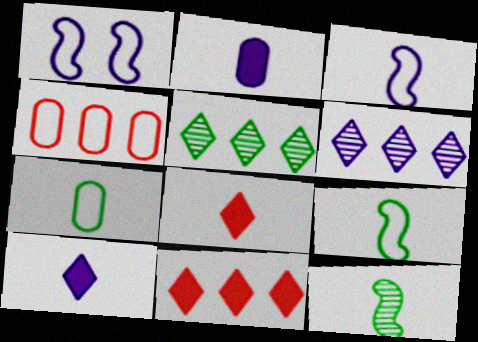[[1, 2, 6]]